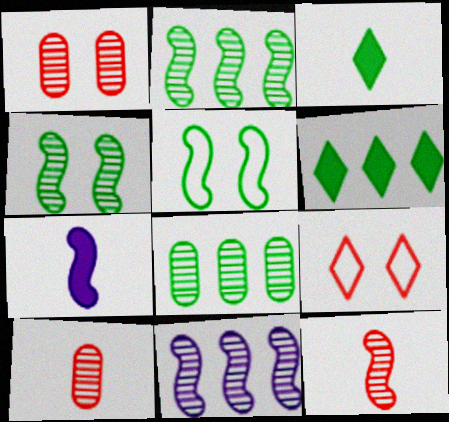[[3, 5, 8], 
[4, 11, 12], 
[7, 8, 9]]